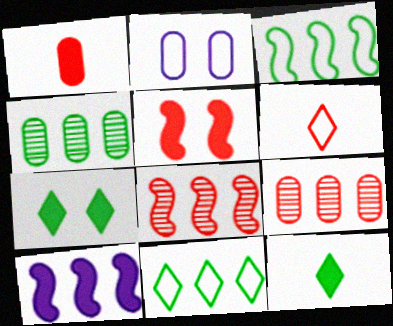[[1, 2, 4], 
[1, 7, 10], 
[2, 3, 6], 
[2, 8, 12], 
[3, 8, 10], 
[5, 6, 9], 
[9, 10, 11]]